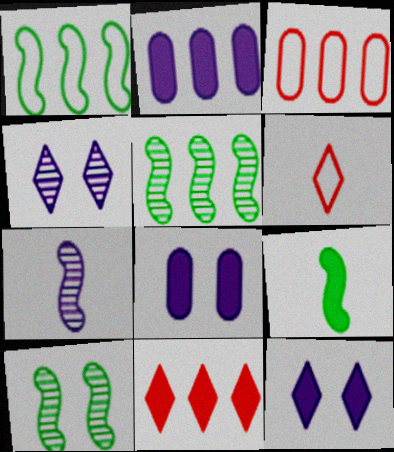[[1, 9, 10], 
[2, 6, 10], 
[3, 4, 9], 
[5, 6, 8], 
[8, 9, 11]]